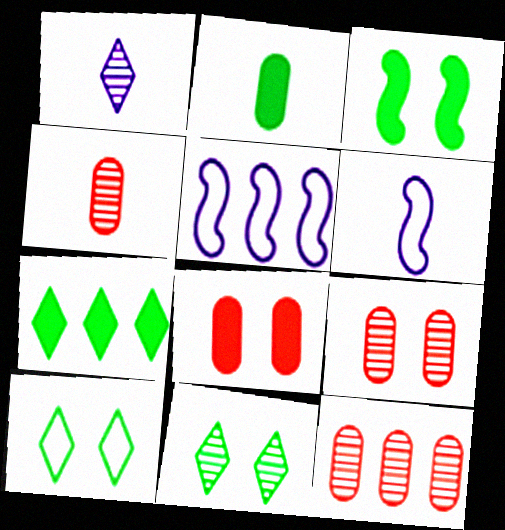[[2, 3, 7], 
[4, 9, 12], 
[5, 7, 12], 
[6, 7, 9]]